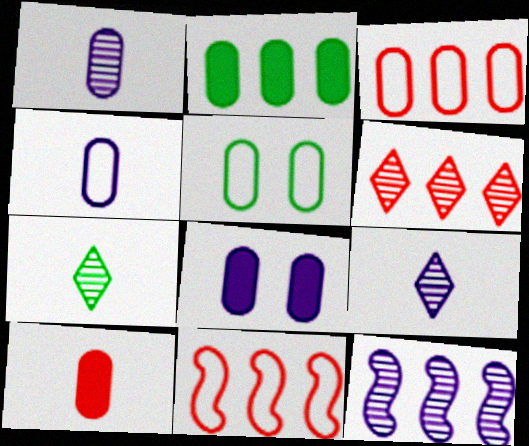[[2, 8, 10], 
[3, 4, 5], 
[7, 8, 11]]